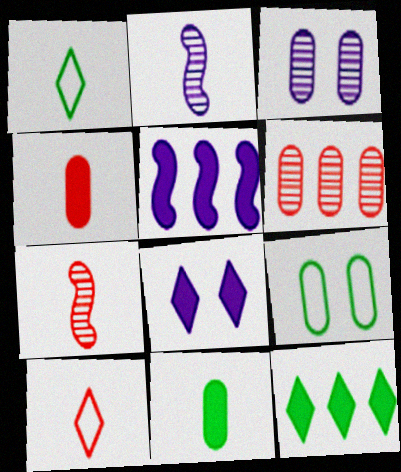[[1, 2, 4], 
[2, 10, 11], 
[4, 7, 10]]